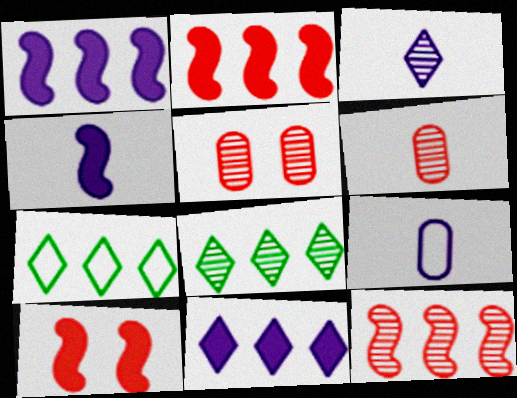[[3, 4, 9], 
[4, 5, 7], 
[8, 9, 10]]